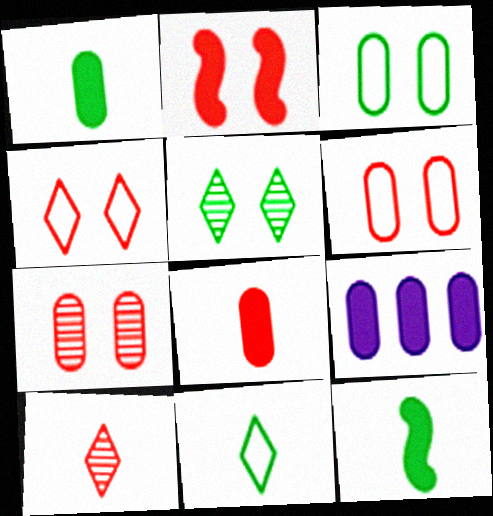[[2, 4, 7]]